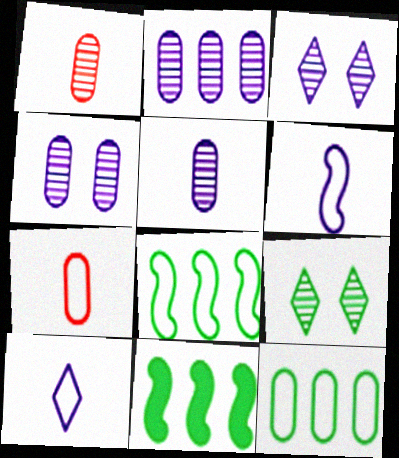[[2, 4, 5], 
[3, 7, 11]]